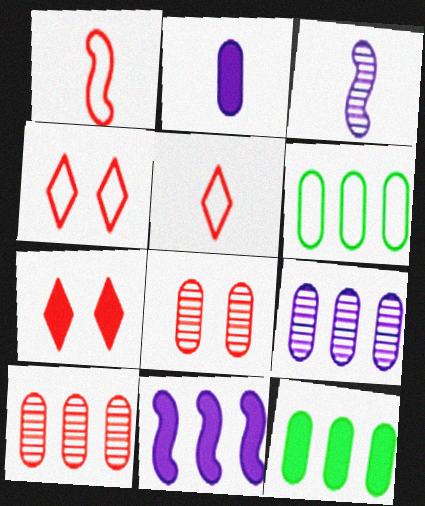[[1, 7, 10], 
[2, 6, 8], 
[3, 4, 12], 
[3, 6, 7]]